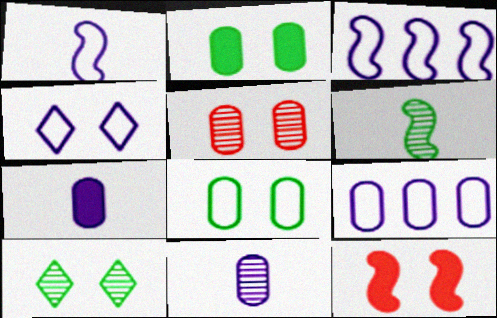[[1, 4, 9], 
[3, 6, 12]]